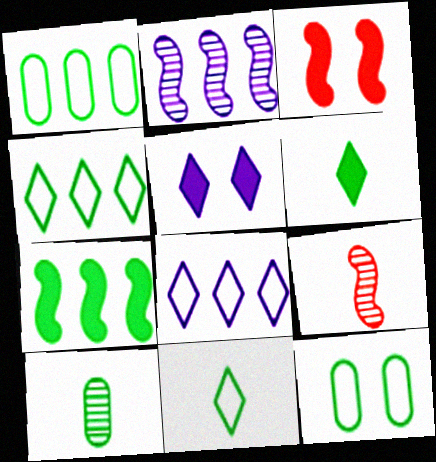[[1, 5, 9], 
[3, 8, 10]]